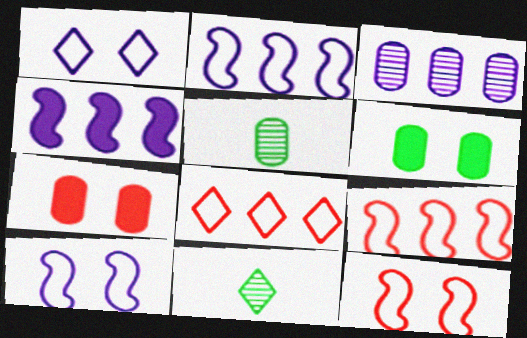[[2, 7, 11]]